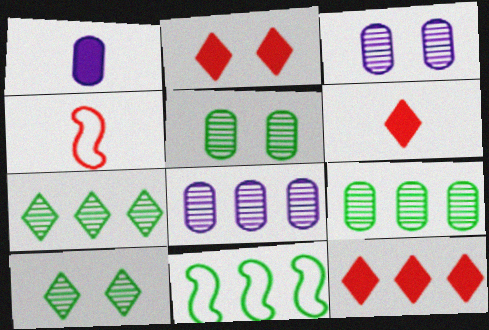[[2, 6, 12], 
[3, 6, 11], 
[8, 11, 12]]